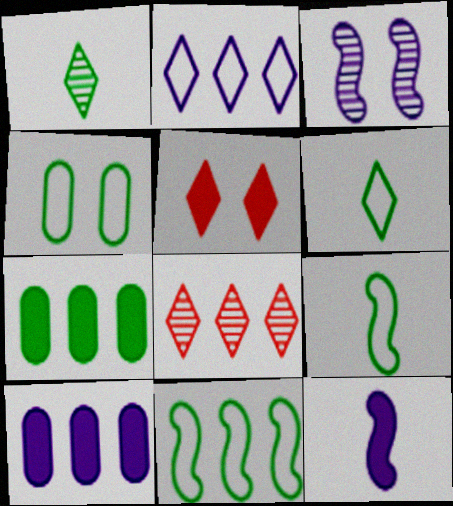[[1, 2, 5], 
[3, 4, 5], 
[4, 6, 11], 
[4, 8, 12], 
[5, 7, 12], 
[8, 10, 11]]